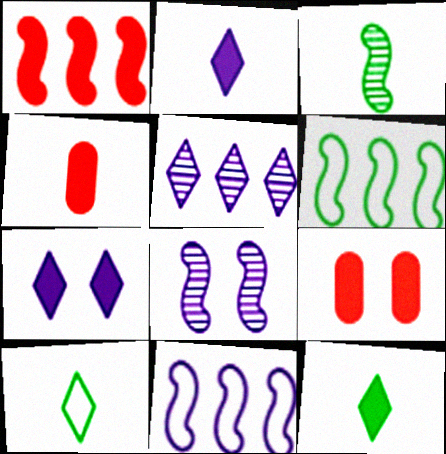[]